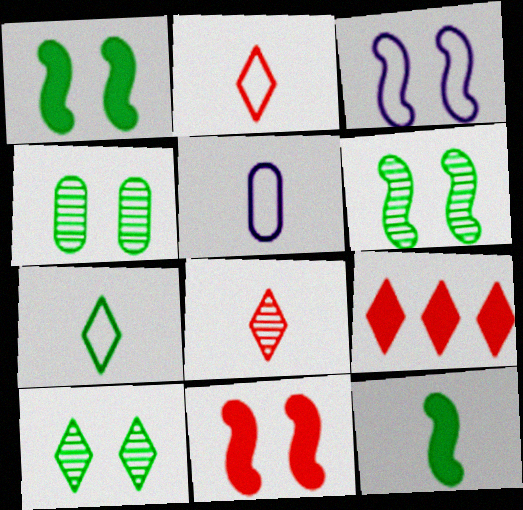[[3, 6, 11], 
[4, 6, 10], 
[5, 6, 9], 
[5, 8, 12]]